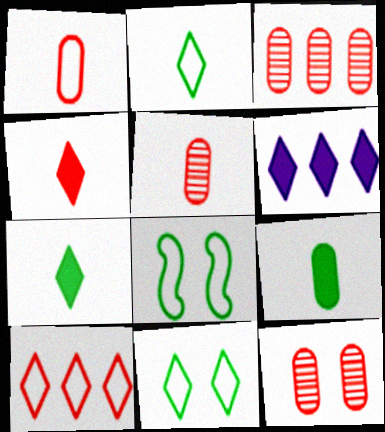[[3, 5, 12], 
[5, 6, 8]]